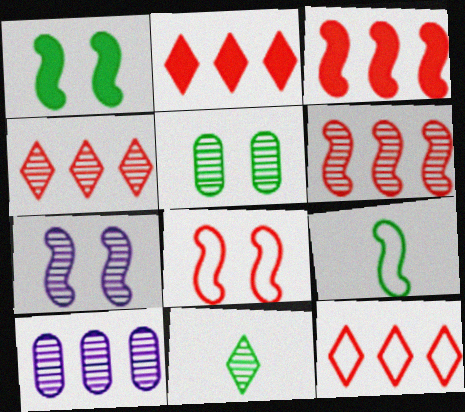[[1, 7, 8], 
[2, 4, 12], 
[3, 7, 9]]